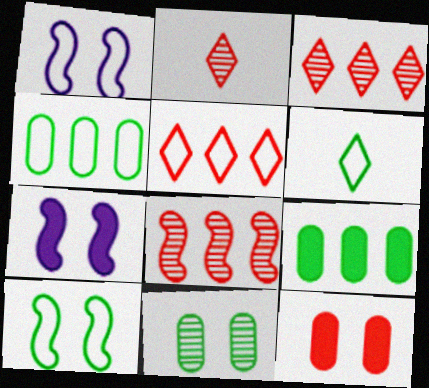[[1, 2, 9], 
[2, 4, 7], 
[4, 6, 10]]